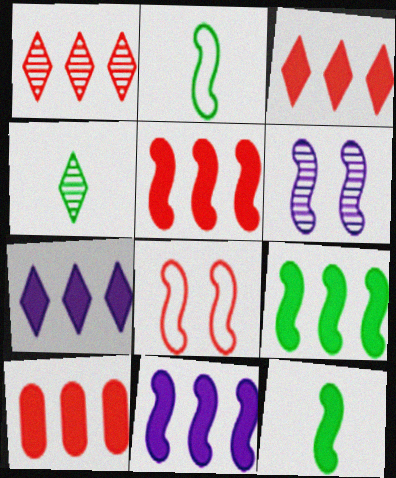[[2, 5, 6], 
[3, 5, 10], 
[5, 9, 11], 
[7, 9, 10]]